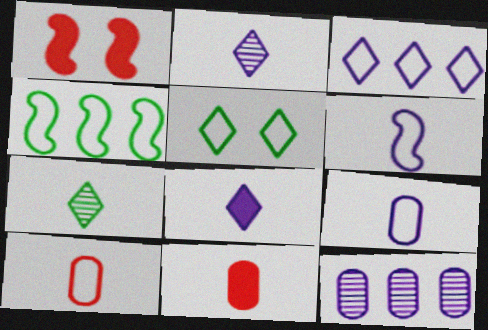[[6, 7, 11]]